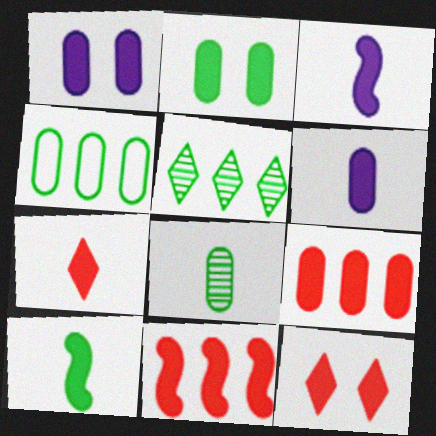[[2, 4, 8], 
[2, 6, 9], 
[6, 7, 10]]